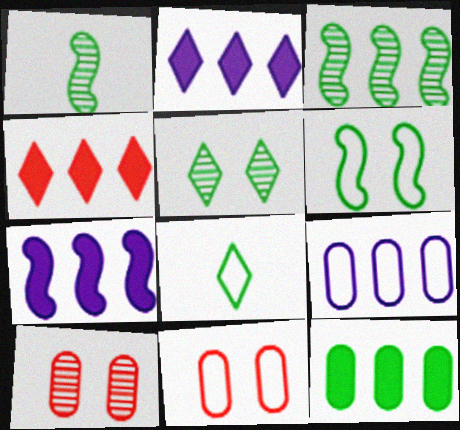[[1, 2, 11], 
[3, 4, 9], 
[4, 7, 12], 
[7, 8, 10]]